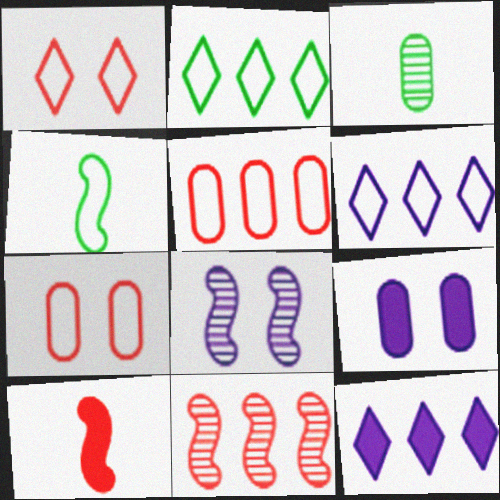[[3, 5, 9], 
[4, 6, 7]]